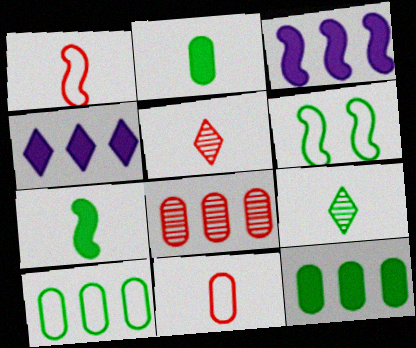[[6, 9, 12]]